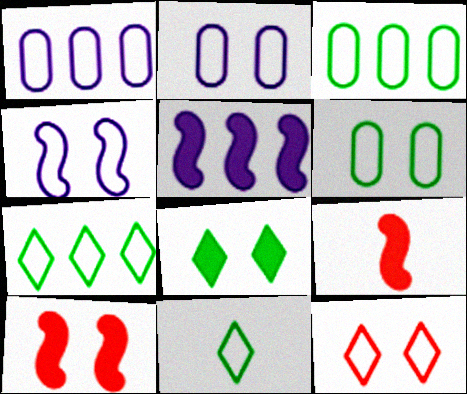[[4, 6, 12]]